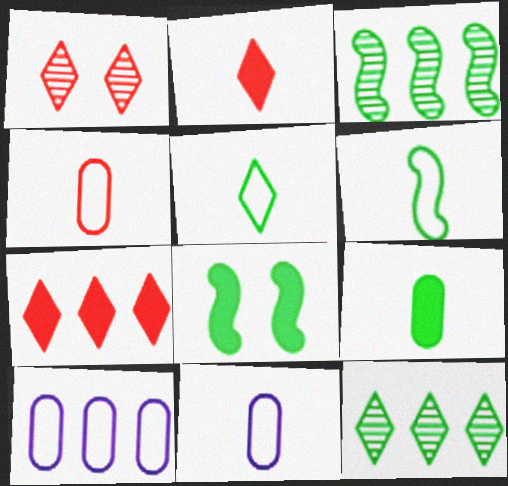[[3, 6, 8], 
[3, 7, 10]]